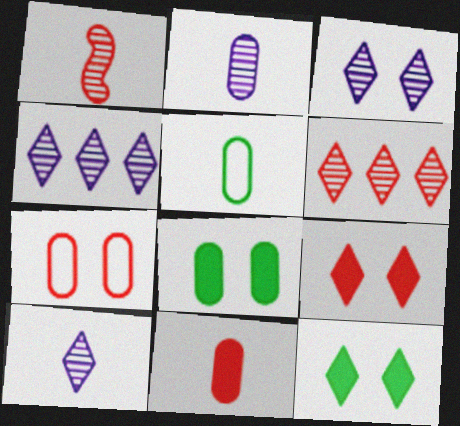[[2, 5, 11], 
[3, 4, 10]]